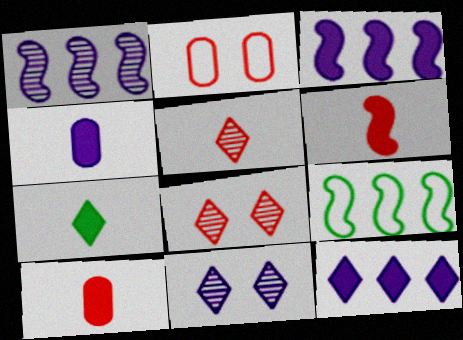[[1, 2, 7], 
[4, 6, 7], 
[4, 8, 9], 
[9, 10, 11]]